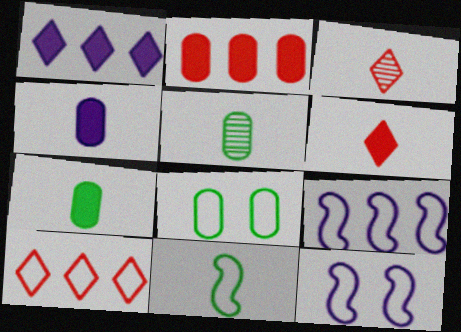[[3, 4, 11]]